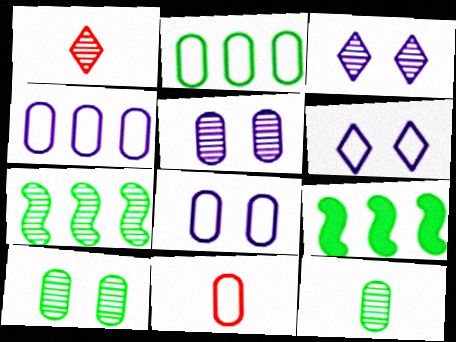[[1, 5, 7], 
[1, 8, 9], 
[2, 8, 11], 
[3, 9, 11]]